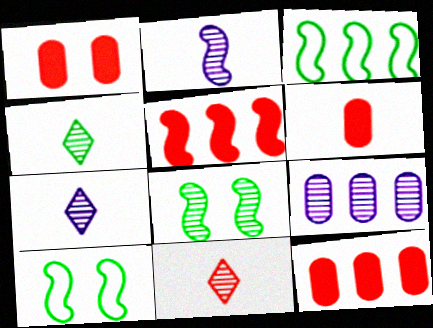[[1, 3, 7], 
[1, 6, 12], 
[2, 5, 10], 
[4, 7, 11], 
[7, 10, 12], 
[8, 9, 11]]